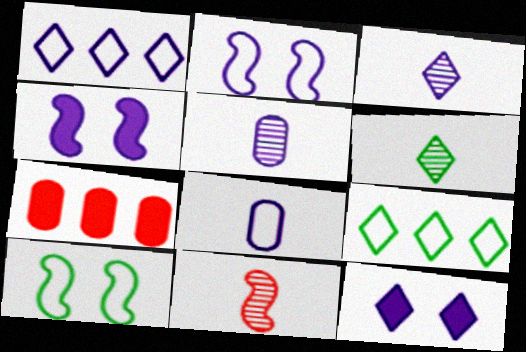[[1, 2, 8], 
[1, 3, 12], 
[1, 4, 5], 
[2, 6, 7], 
[3, 7, 10], 
[5, 6, 11]]